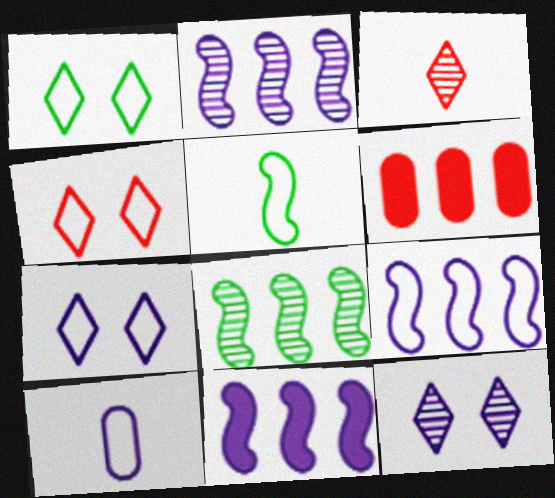[[1, 4, 7], 
[2, 9, 11], 
[5, 6, 12], 
[7, 9, 10], 
[10, 11, 12]]